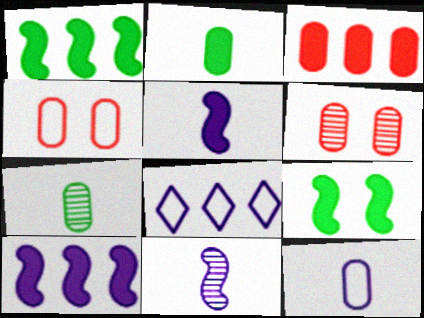[]